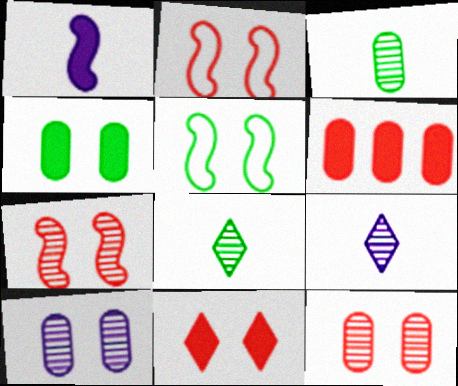[[2, 11, 12], 
[5, 6, 9], 
[5, 10, 11]]